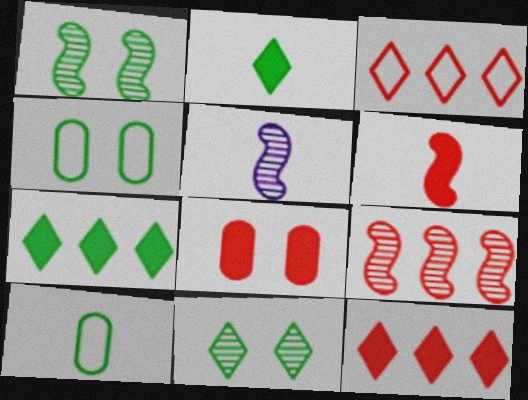[[1, 5, 9], 
[1, 7, 10], 
[4, 5, 12], 
[6, 8, 12]]